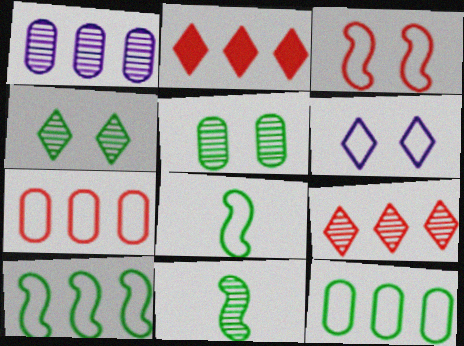[[1, 2, 10], 
[6, 7, 8]]